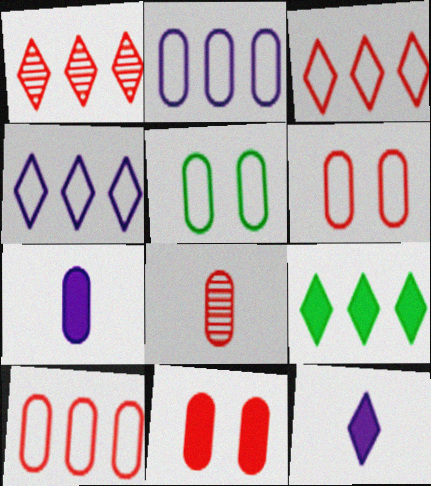[[1, 4, 9], 
[8, 10, 11]]